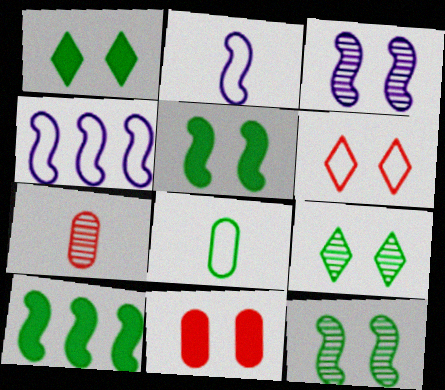[[1, 4, 7], 
[4, 6, 8], 
[8, 9, 10]]